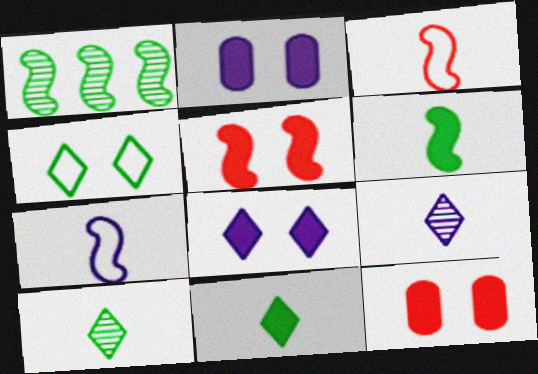[[1, 5, 7]]